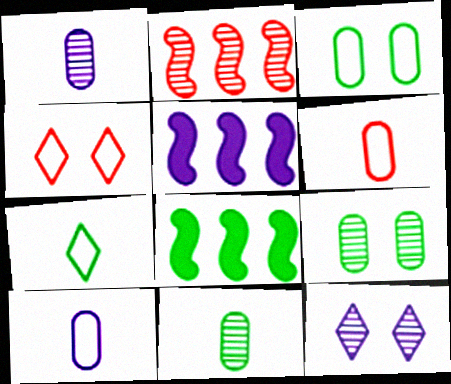[[1, 4, 8], 
[2, 11, 12], 
[4, 5, 11], 
[5, 10, 12], 
[6, 8, 12], 
[7, 8, 9]]